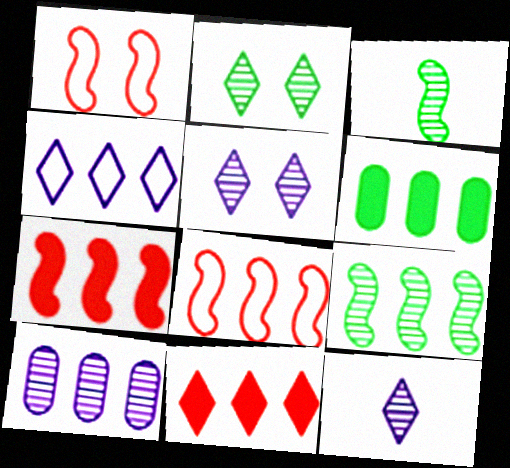[[1, 6, 12]]